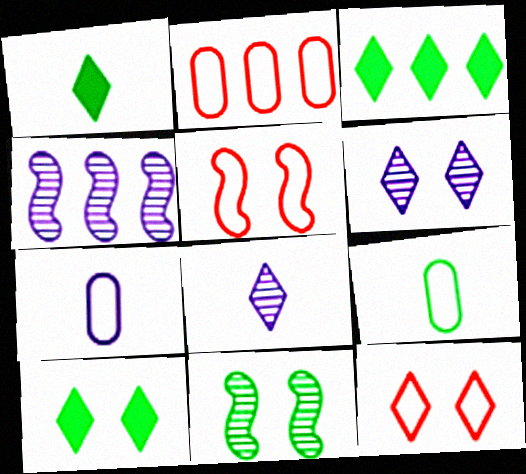[[1, 3, 10], 
[2, 3, 4], 
[3, 8, 12], 
[3, 9, 11], 
[6, 10, 12]]